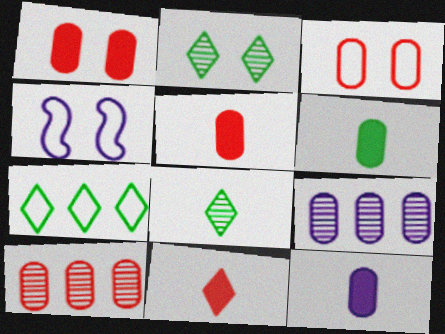[[1, 2, 4], 
[3, 5, 10], 
[3, 6, 9], 
[5, 6, 12]]